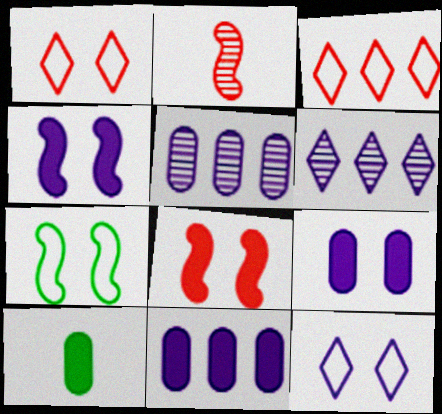[]